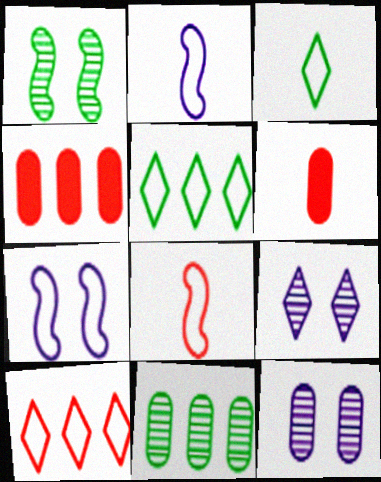[]